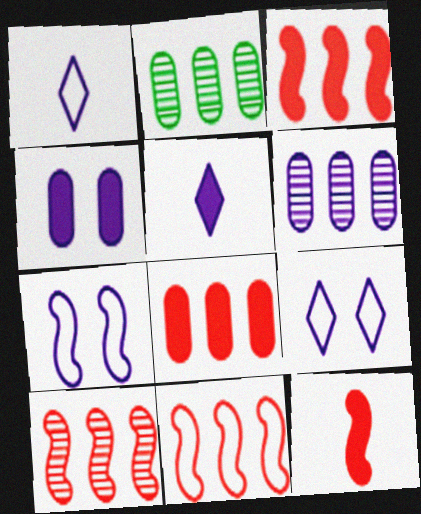[[2, 9, 12], 
[3, 10, 11], 
[5, 6, 7]]